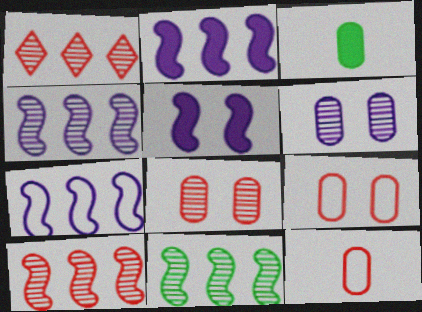[[2, 4, 7], 
[4, 10, 11]]